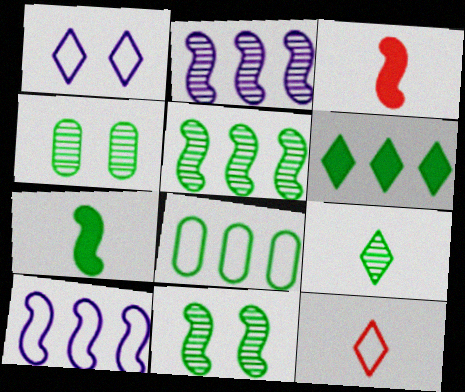[[3, 10, 11], 
[4, 5, 9], 
[5, 6, 8]]